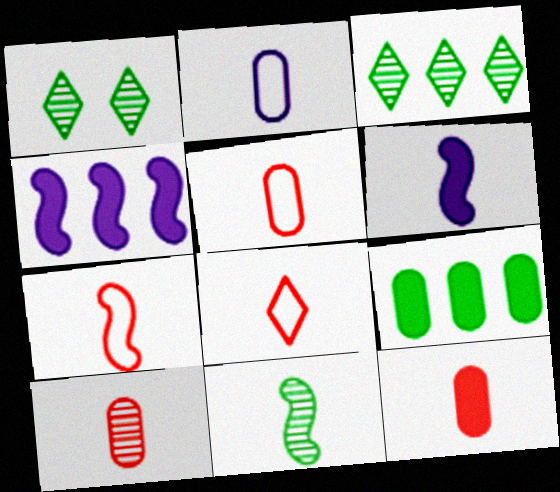[[1, 4, 5], 
[5, 7, 8], 
[5, 10, 12], 
[6, 7, 11]]